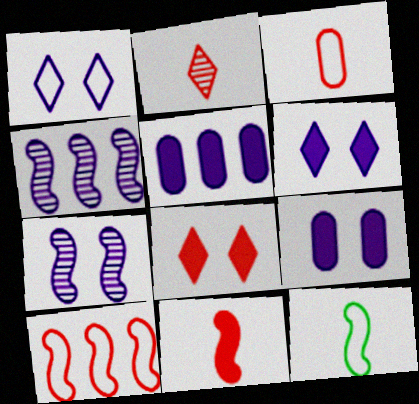[[1, 7, 9], 
[2, 3, 11]]